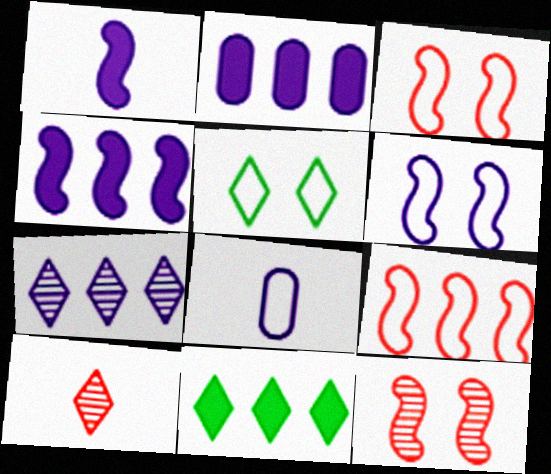[[5, 8, 9], 
[8, 11, 12]]